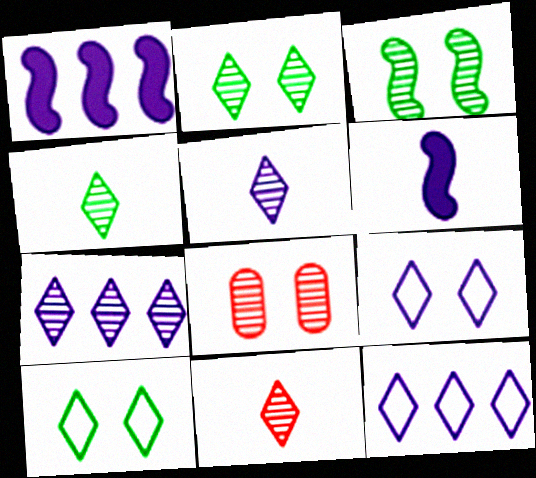[[2, 7, 11], 
[4, 5, 11]]